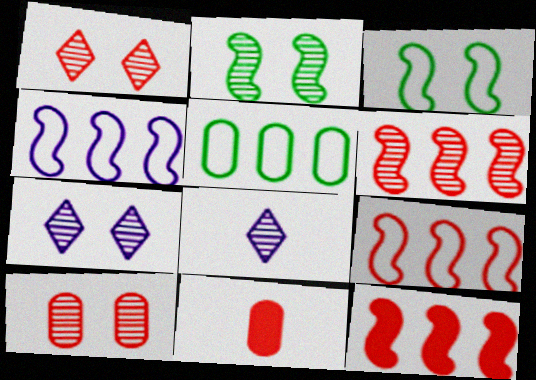[[1, 9, 11], 
[2, 7, 10], 
[6, 9, 12]]